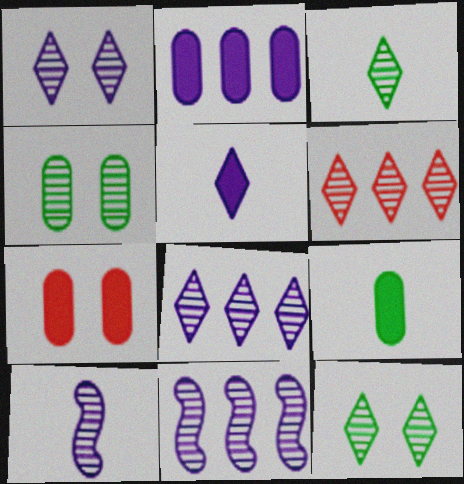[[1, 3, 6], 
[2, 7, 9], 
[4, 6, 10]]